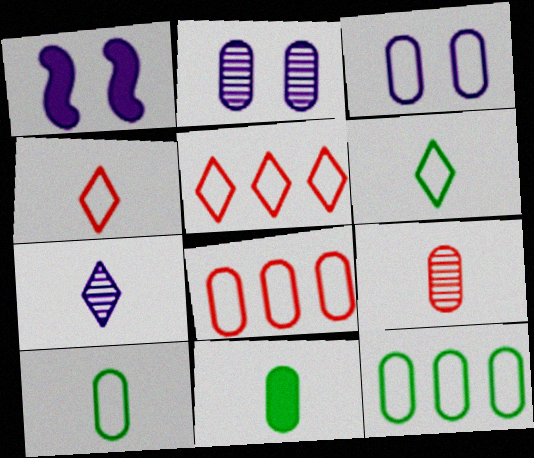[[2, 8, 11], 
[3, 8, 10]]